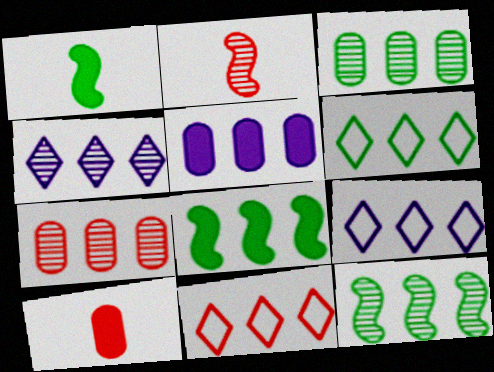[[3, 6, 8], 
[4, 7, 12], 
[5, 11, 12], 
[6, 9, 11], 
[7, 8, 9]]